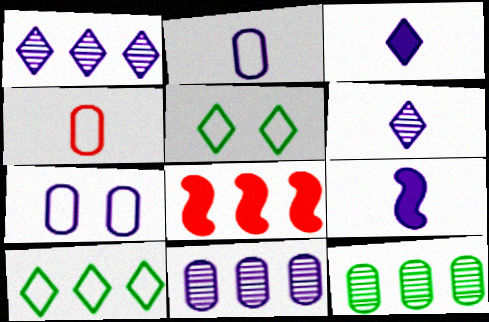[[1, 7, 9], 
[2, 6, 9], 
[8, 10, 11]]